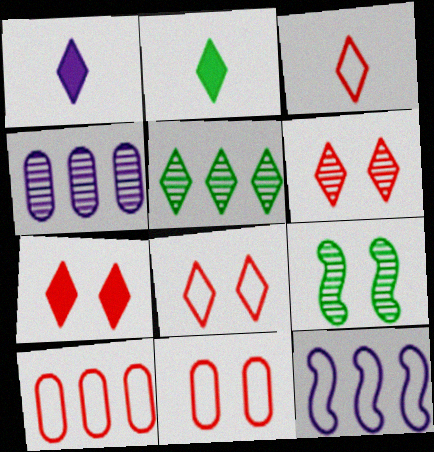[[1, 5, 8], 
[1, 9, 10], 
[6, 7, 8]]